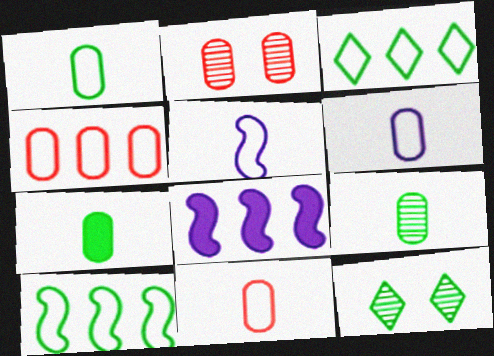[[1, 6, 11], 
[1, 7, 9], 
[7, 10, 12], 
[8, 11, 12]]